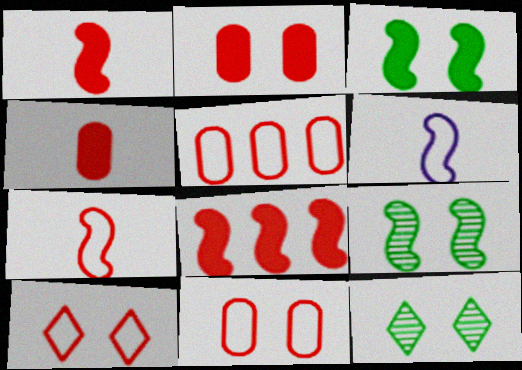[[5, 7, 10], 
[6, 8, 9]]